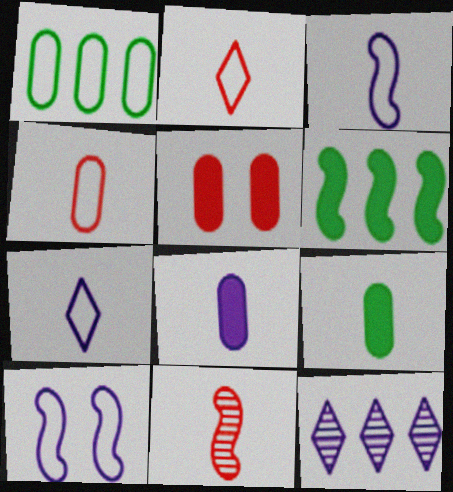[[1, 2, 10], 
[6, 10, 11], 
[7, 9, 11], 
[8, 10, 12]]